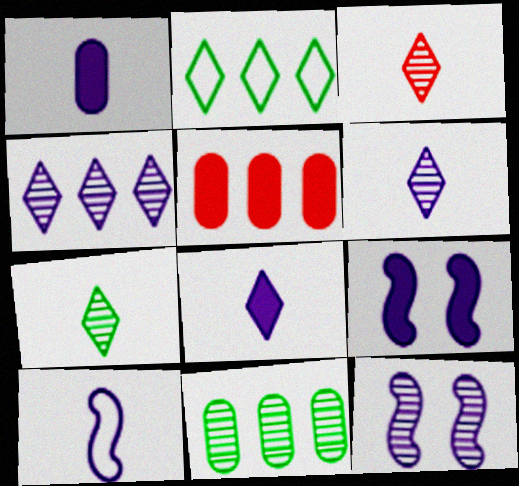[[1, 6, 10], 
[3, 6, 7], 
[3, 11, 12]]